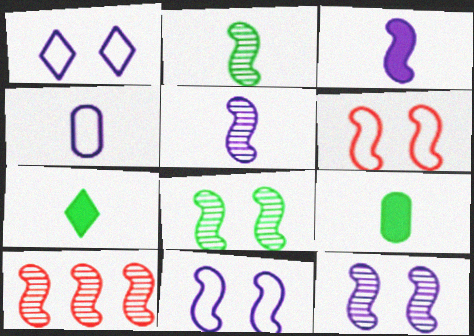[[1, 9, 10], 
[2, 10, 12], 
[5, 8, 10]]